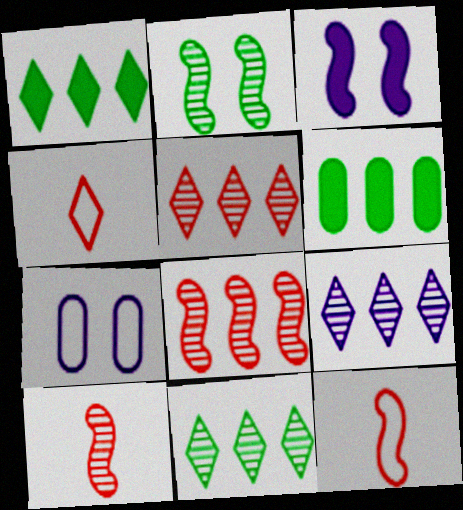[[1, 7, 10], 
[5, 9, 11]]